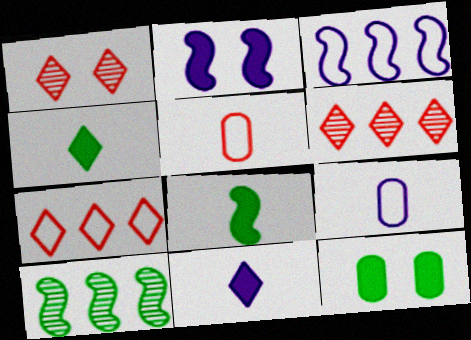[]